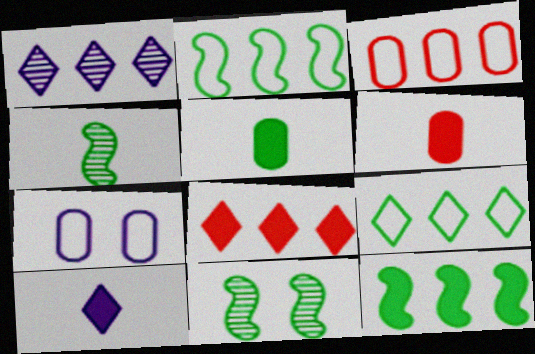[[1, 3, 12], 
[1, 8, 9], 
[3, 10, 11], 
[4, 7, 8], 
[5, 9, 11]]